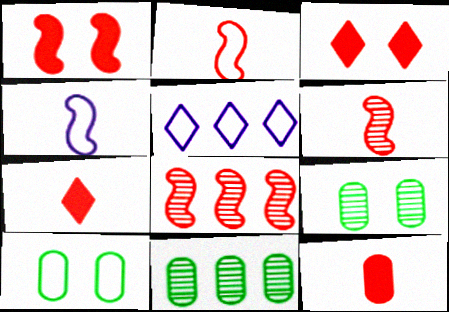[[1, 2, 8], 
[2, 5, 10], 
[3, 4, 11]]